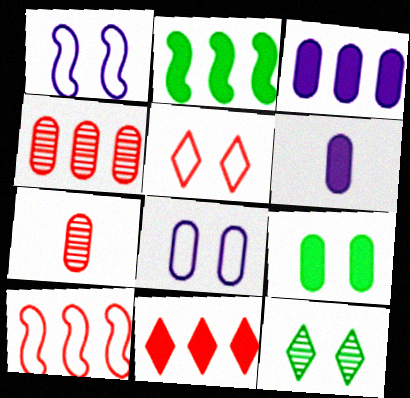[[2, 3, 11], 
[4, 10, 11], 
[6, 10, 12]]